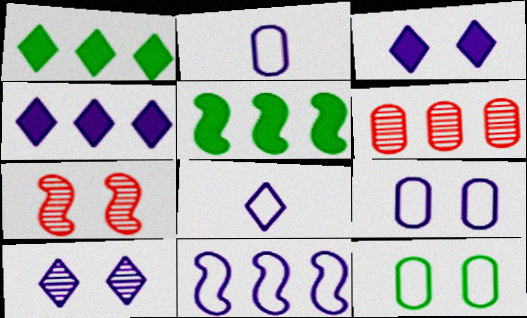[[1, 2, 7], 
[1, 6, 11], 
[3, 7, 12], 
[4, 8, 10], 
[8, 9, 11]]